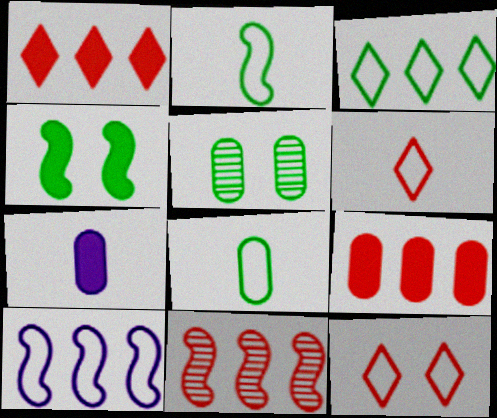[[1, 4, 7], 
[8, 10, 12]]